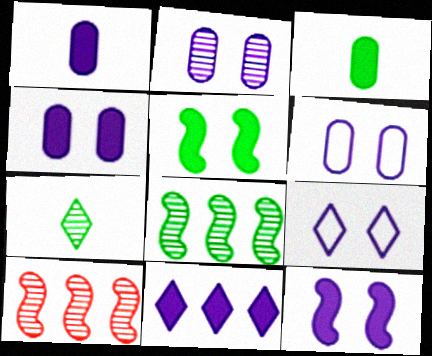[[1, 11, 12], 
[2, 4, 6], 
[2, 7, 10], 
[2, 9, 12], 
[3, 9, 10]]